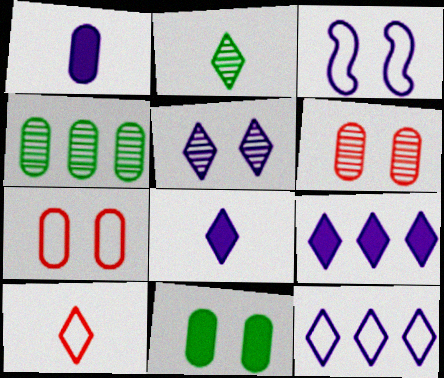[[1, 4, 7], 
[2, 8, 10], 
[5, 8, 12]]